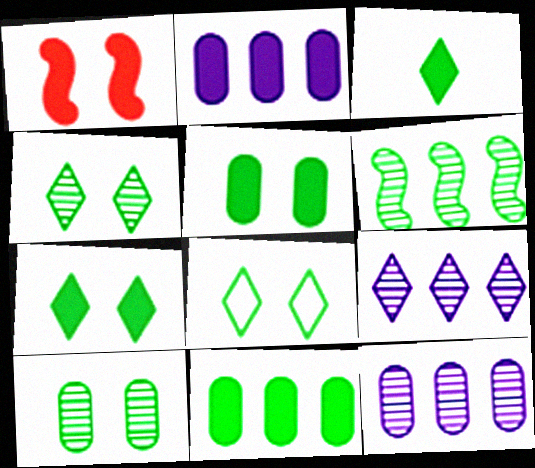[[1, 2, 3], 
[4, 7, 8]]